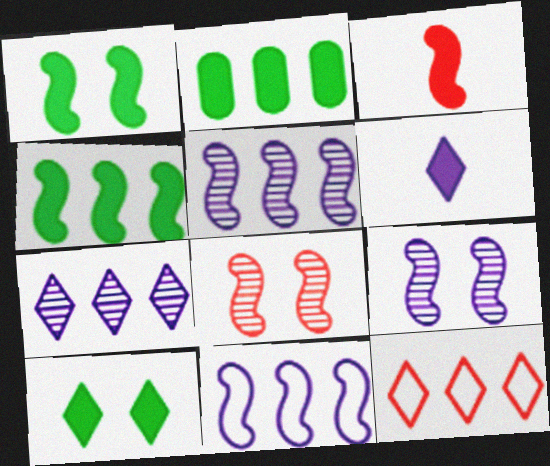[[2, 5, 12]]